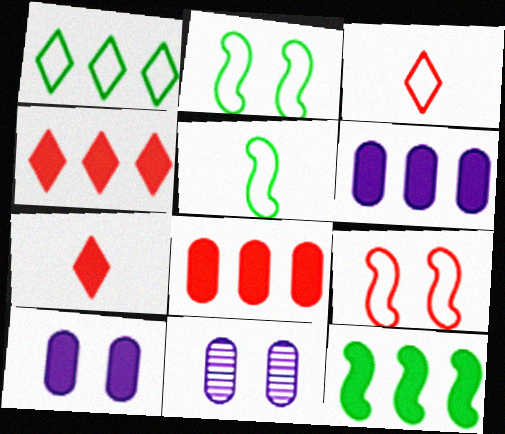[[3, 11, 12], 
[4, 5, 11], 
[4, 6, 12], 
[7, 10, 12]]